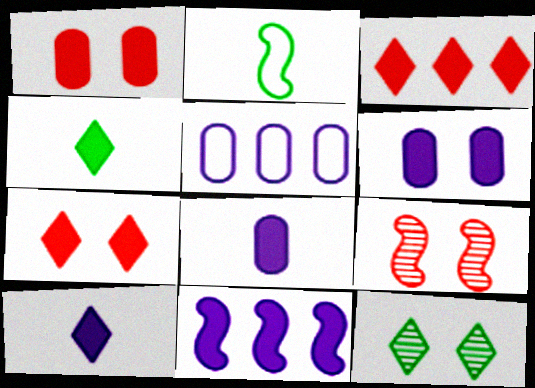[[1, 4, 11], 
[2, 9, 11], 
[4, 5, 9], 
[6, 10, 11]]